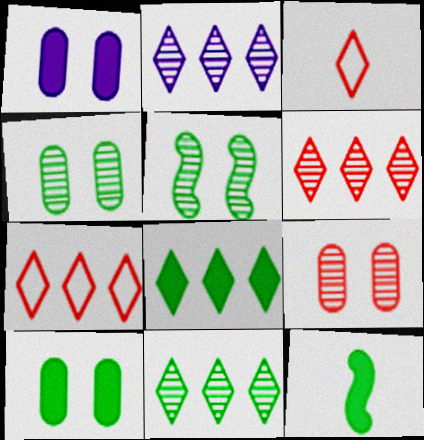[[2, 6, 11], 
[2, 7, 8], 
[8, 10, 12]]